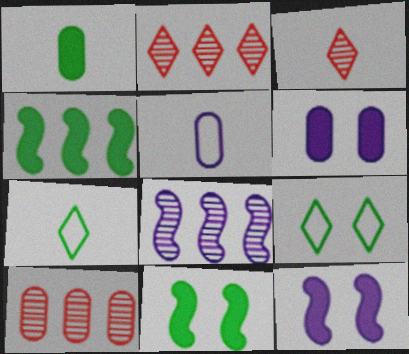[[2, 5, 11], 
[7, 10, 12]]